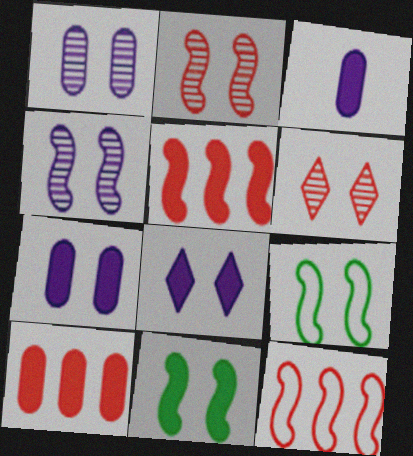[[6, 7, 9]]